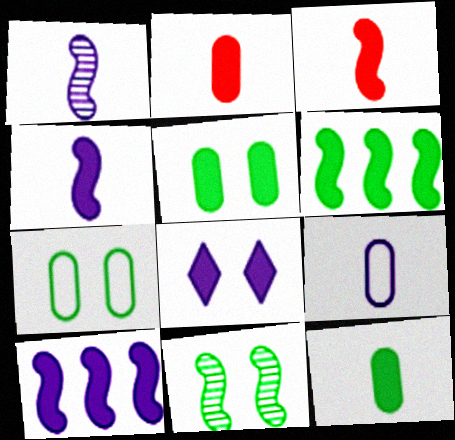[[2, 6, 8]]